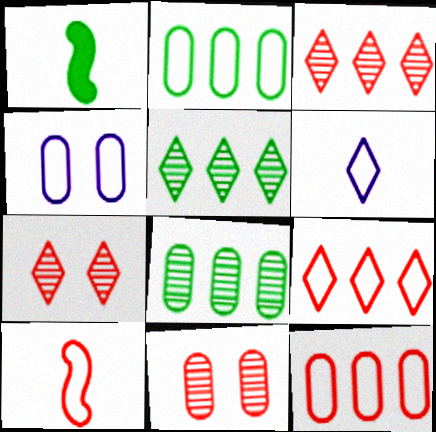[[1, 3, 4]]